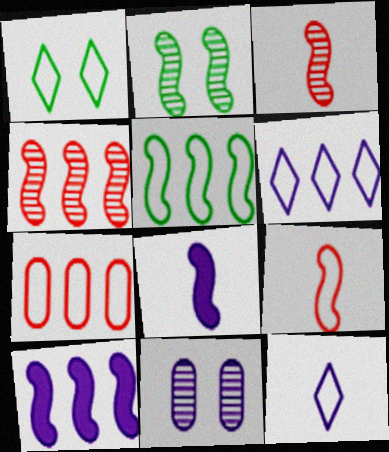[[2, 9, 10], 
[4, 5, 10], 
[5, 6, 7], 
[6, 8, 11], 
[10, 11, 12]]